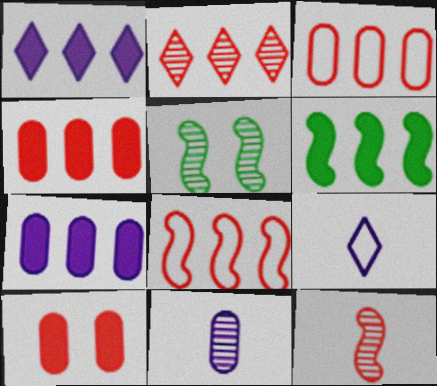[[1, 4, 6], 
[2, 4, 8], 
[2, 5, 11], 
[4, 5, 9]]